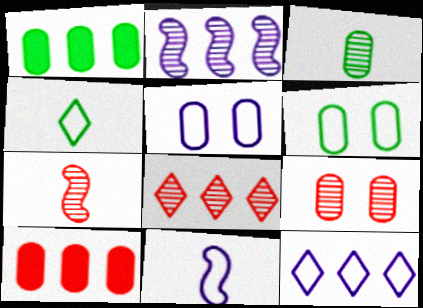[[1, 3, 6], 
[3, 5, 10], 
[5, 11, 12], 
[7, 8, 9]]